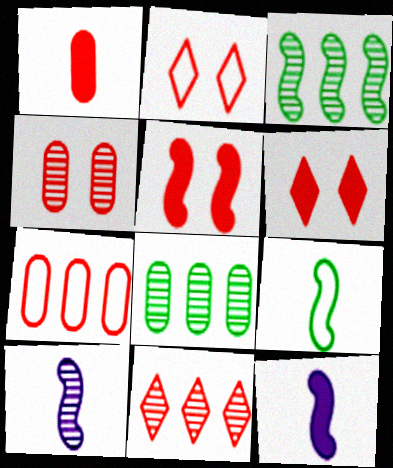[[1, 4, 7], 
[2, 4, 5], 
[2, 8, 12]]